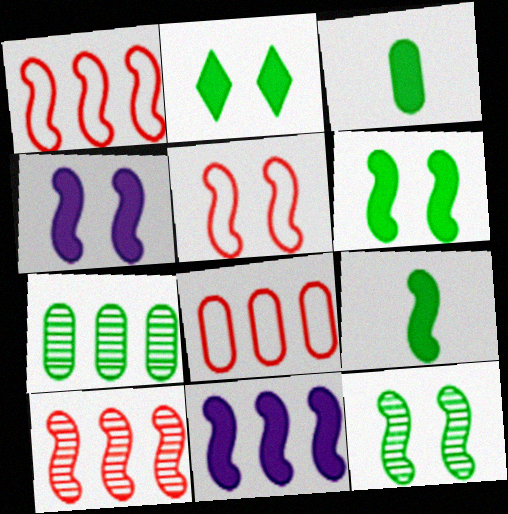[[4, 5, 12]]